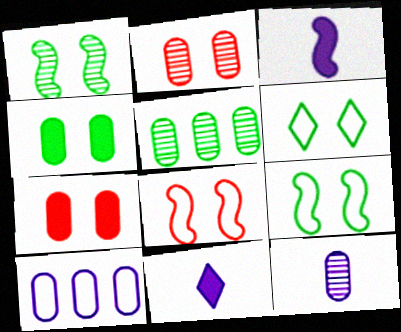[[1, 4, 6], 
[2, 5, 12], 
[5, 8, 11]]